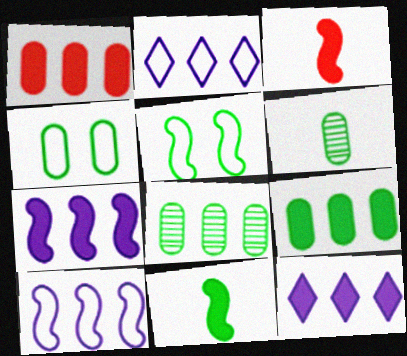[[4, 6, 9]]